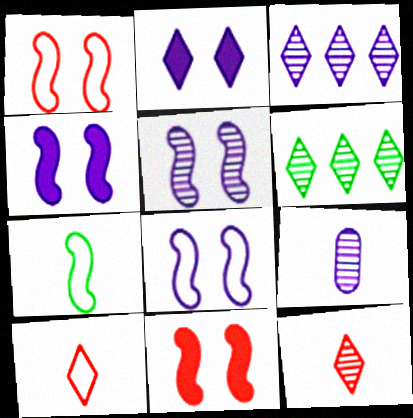[[2, 6, 10], 
[3, 5, 9], 
[4, 5, 8]]